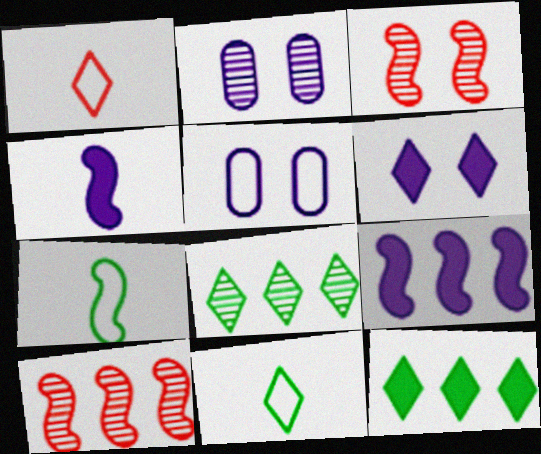[[1, 6, 8], 
[3, 7, 9]]